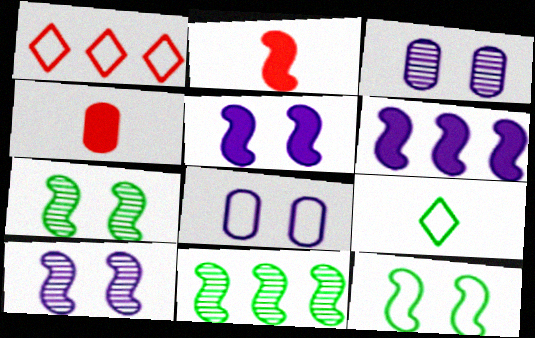[]